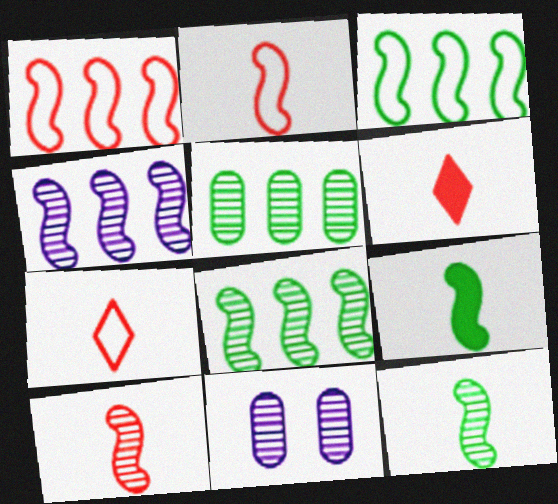[[3, 6, 11]]